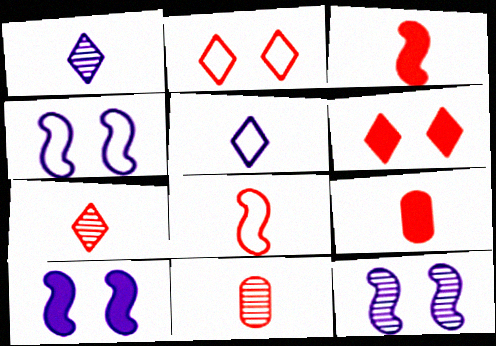[[4, 10, 12], 
[7, 8, 9]]